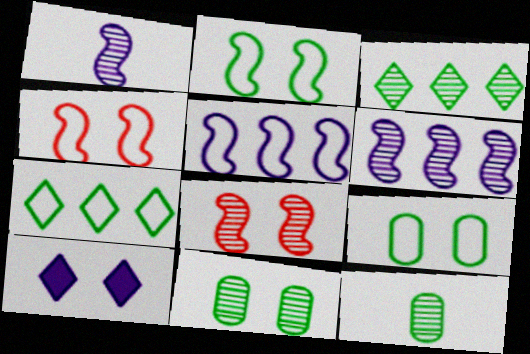[[4, 10, 11], 
[8, 9, 10]]